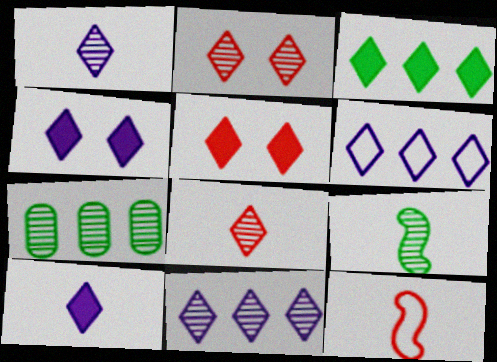[[1, 4, 6], 
[3, 5, 10], 
[4, 7, 12]]